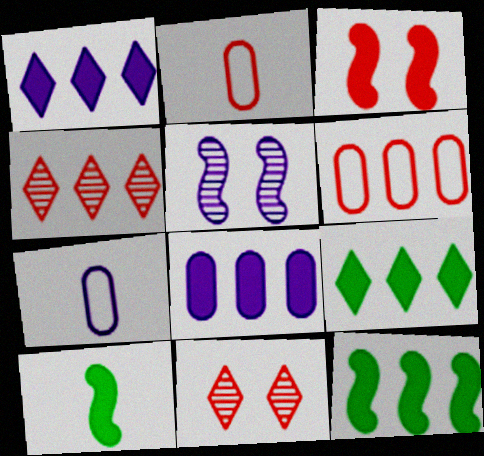[[1, 5, 7], 
[2, 3, 4], 
[2, 5, 9], 
[7, 11, 12]]